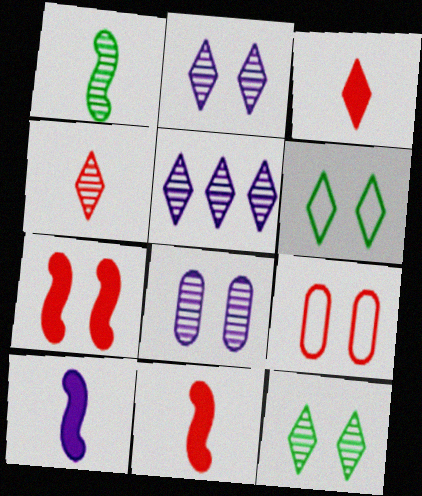[[3, 5, 6], 
[4, 5, 12], 
[6, 7, 8]]